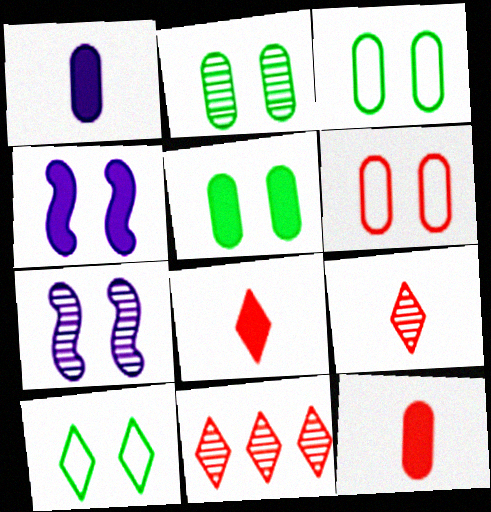[[2, 3, 5]]